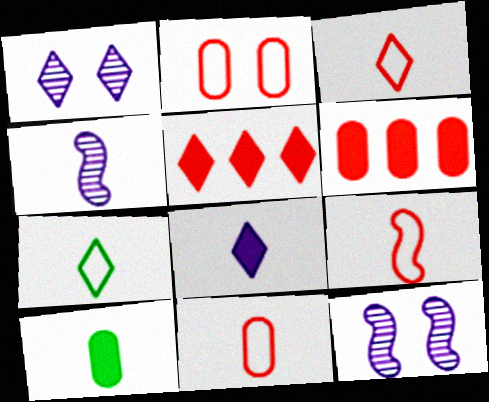[[1, 5, 7], 
[3, 4, 10], 
[3, 9, 11], 
[6, 7, 12]]